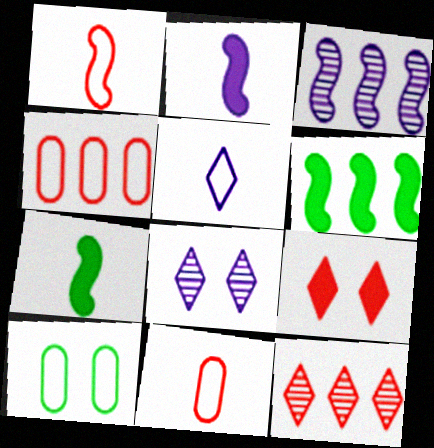[[2, 10, 12], 
[4, 7, 8], 
[6, 8, 11]]